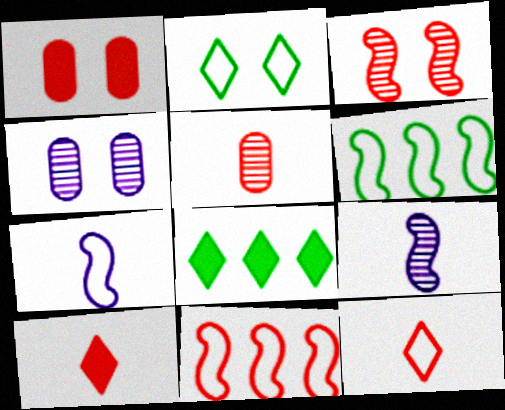[[4, 6, 10]]